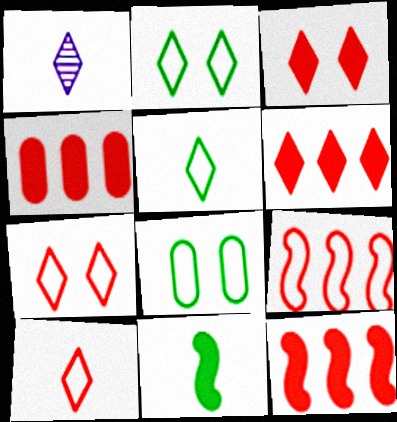[[1, 2, 6], 
[1, 8, 12], 
[4, 6, 12]]